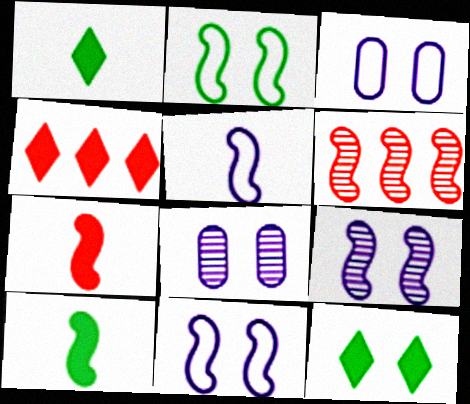[[1, 3, 6], 
[6, 10, 11]]